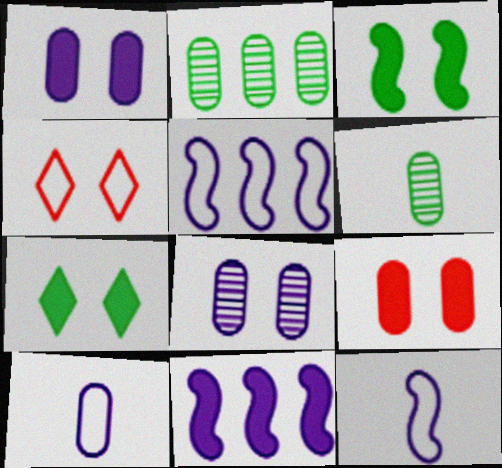[[2, 9, 10], 
[3, 4, 8], 
[4, 6, 11]]